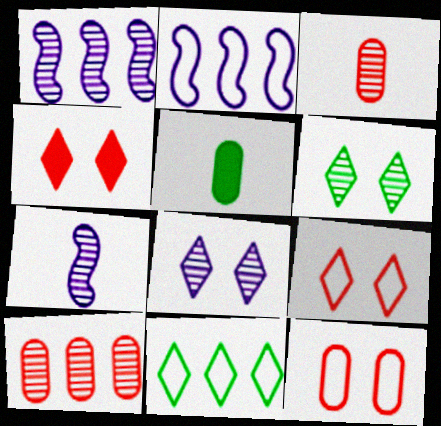[[1, 3, 6], 
[1, 5, 9], 
[6, 7, 10]]